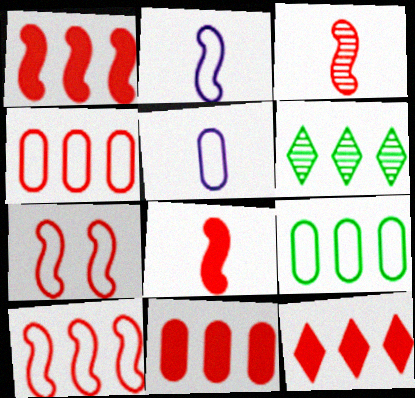[[1, 3, 7], 
[1, 11, 12]]